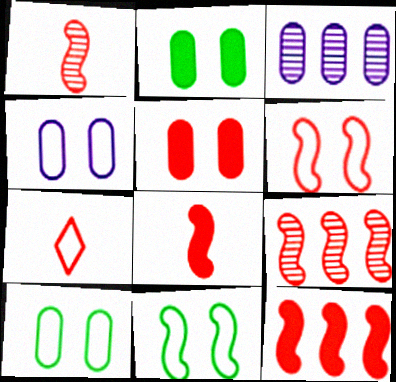[[1, 6, 12], 
[5, 7, 9], 
[6, 8, 9]]